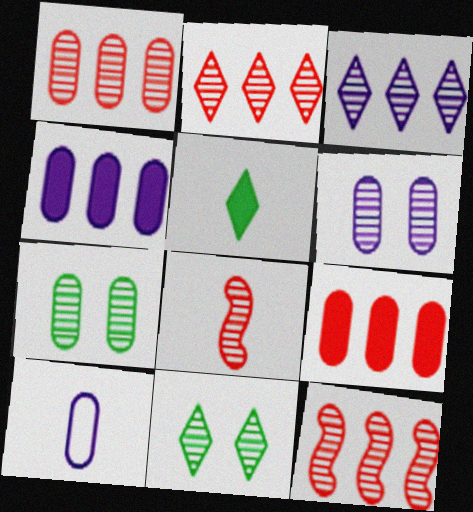[[1, 2, 12], 
[3, 7, 8], 
[4, 6, 10], 
[5, 8, 10], 
[7, 9, 10]]